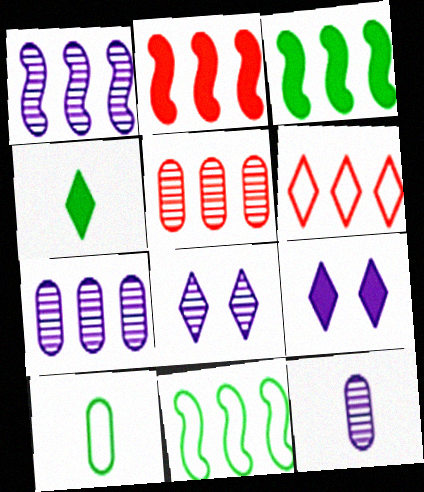[[1, 2, 11], 
[1, 8, 12], 
[2, 5, 6], 
[2, 8, 10], 
[3, 6, 7], 
[4, 6, 8]]